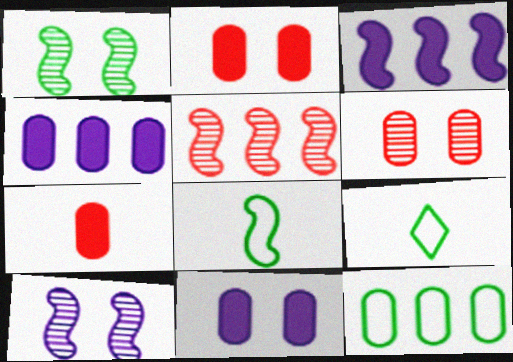[[3, 6, 9], 
[5, 9, 11]]